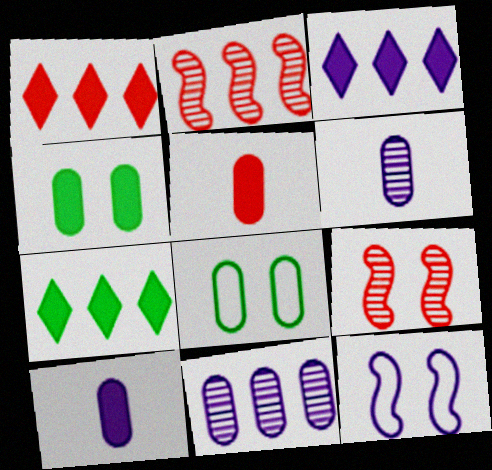[[1, 3, 7], 
[3, 6, 12], 
[5, 8, 11]]